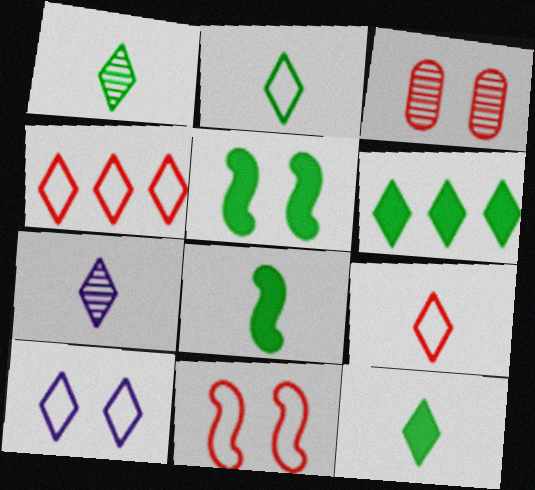[[1, 2, 12], 
[2, 4, 10], 
[3, 5, 10], 
[7, 9, 12]]